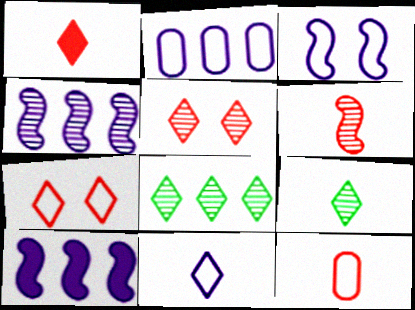[[1, 6, 12], 
[1, 9, 11], 
[2, 3, 11]]